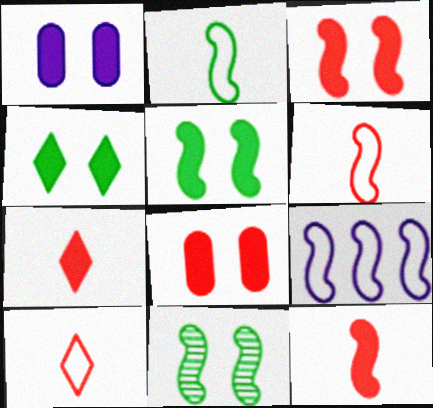[[1, 3, 4], 
[9, 11, 12]]